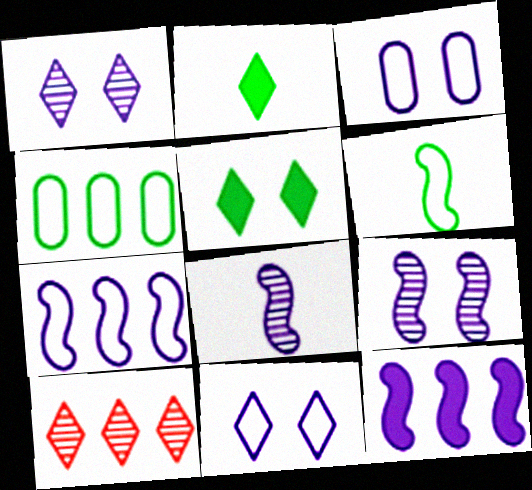[[2, 10, 11], 
[4, 10, 12]]